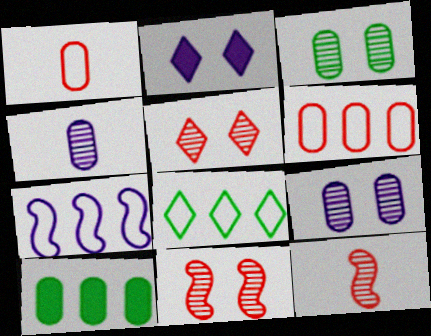[[1, 9, 10], 
[2, 4, 7], 
[6, 7, 8]]